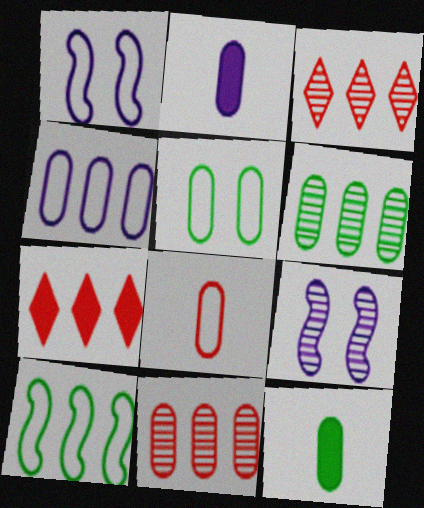[[1, 3, 12], 
[2, 5, 11], 
[4, 5, 8], 
[5, 6, 12]]